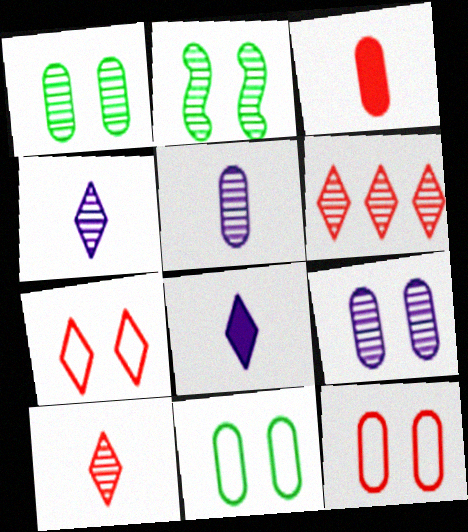[[2, 5, 6]]